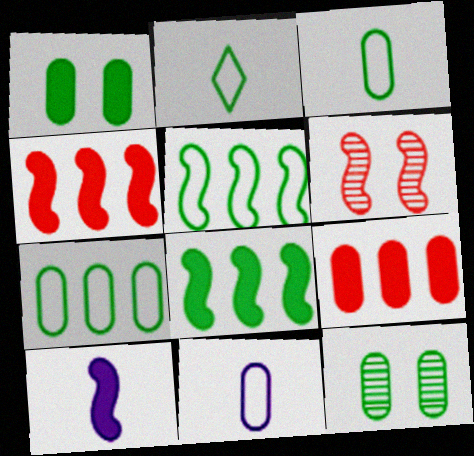[[2, 8, 12], 
[5, 6, 10], 
[9, 11, 12]]